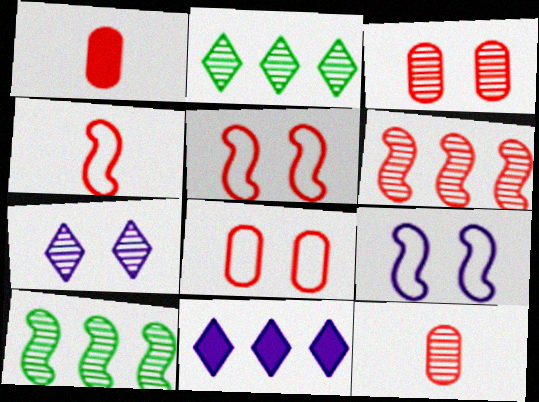[[1, 2, 9], 
[7, 10, 12]]